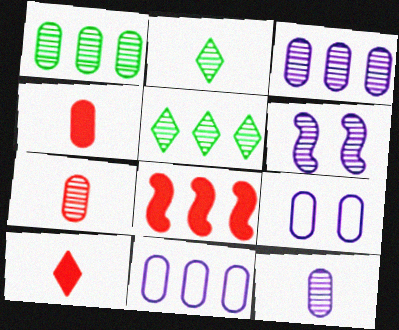[[1, 4, 9], 
[2, 8, 9], 
[5, 6, 7], 
[5, 8, 11]]